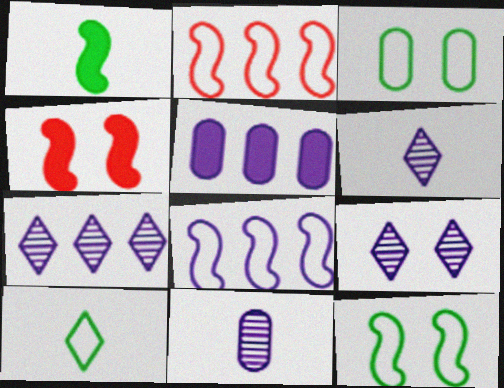[[3, 4, 9], 
[5, 7, 8], 
[6, 7, 9]]